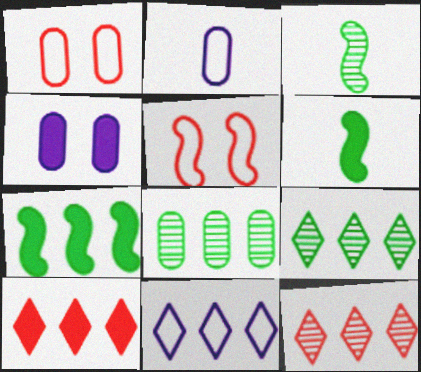[[4, 6, 10], 
[9, 10, 11]]